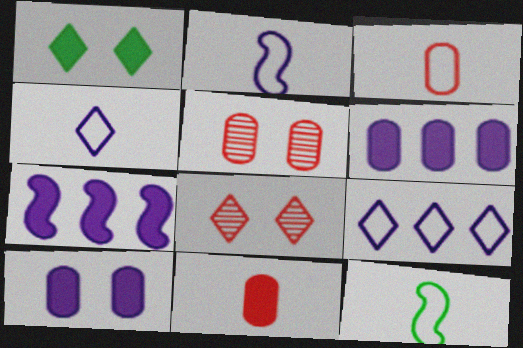[[1, 7, 11], 
[3, 4, 12], 
[6, 8, 12]]